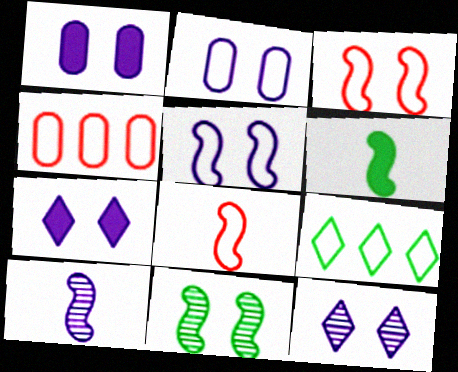[[1, 5, 12], 
[2, 8, 9], 
[4, 6, 12], 
[6, 8, 10]]